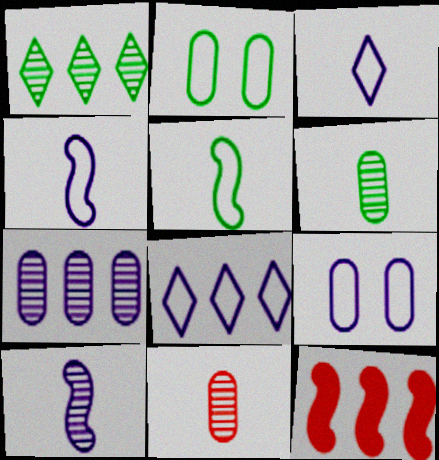[[4, 8, 9]]